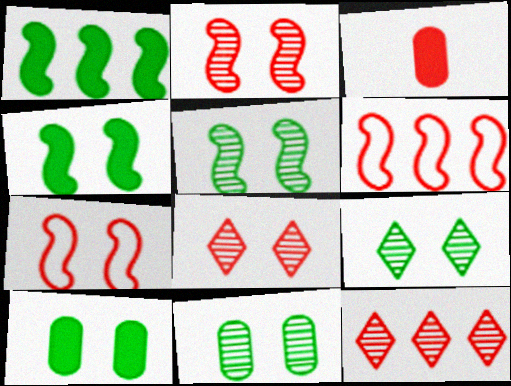[[3, 6, 8], 
[3, 7, 12], 
[5, 9, 11]]